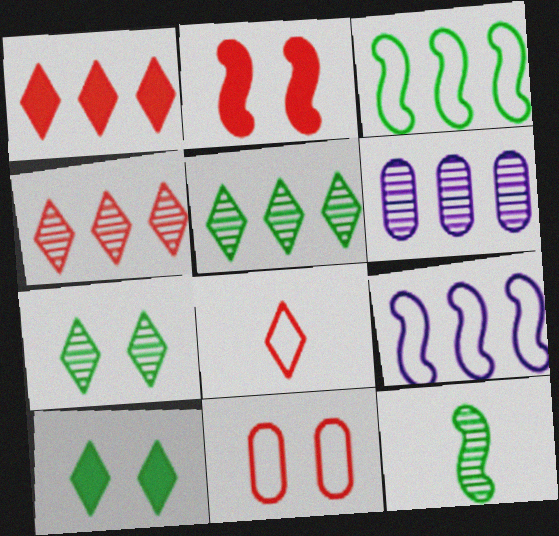[[1, 3, 6], 
[2, 9, 12]]